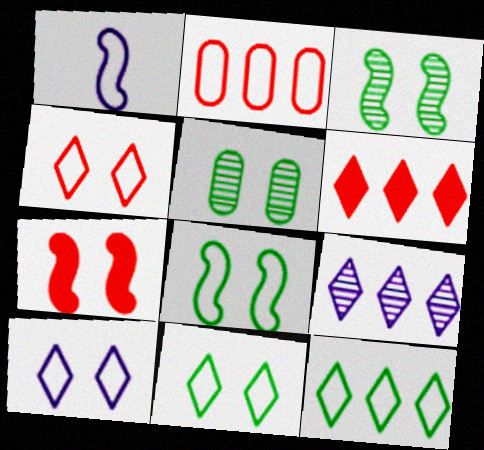[[1, 2, 11], 
[1, 5, 6], 
[4, 10, 11], 
[5, 7, 10], 
[6, 9, 12]]